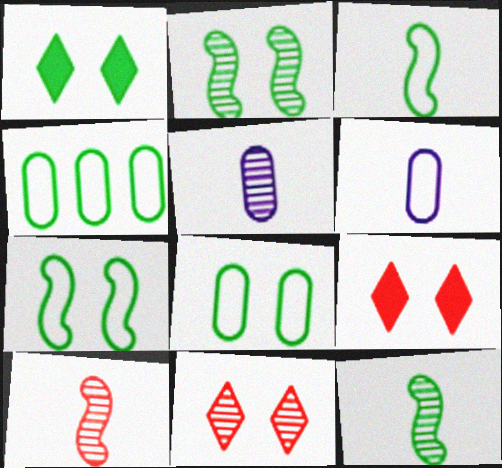[[1, 2, 8], 
[1, 4, 12]]